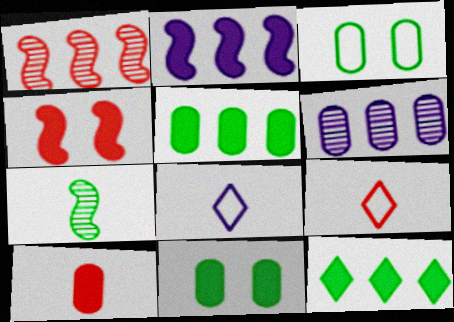[[1, 8, 11], 
[3, 6, 10], 
[3, 7, 12], 
[7, 8, 10]]